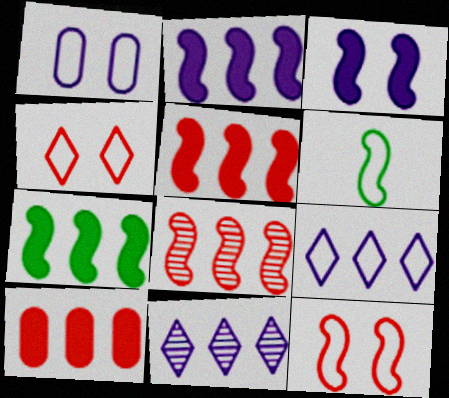[[2, 5, 7], 
[3, 6, 8]]